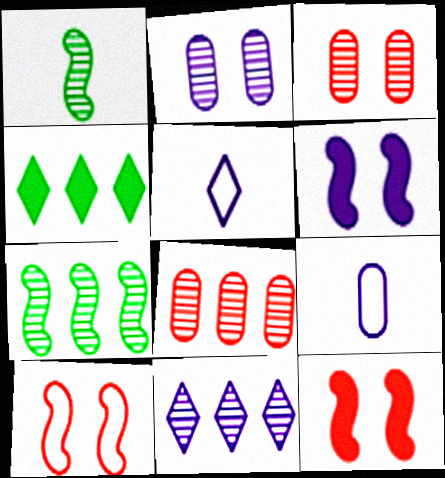[[1, 3, 11], 
[6, 9, 11], 
[7, 8, 11]]